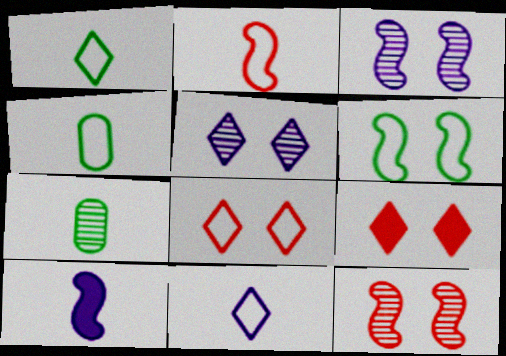[[2, 4, 11]]